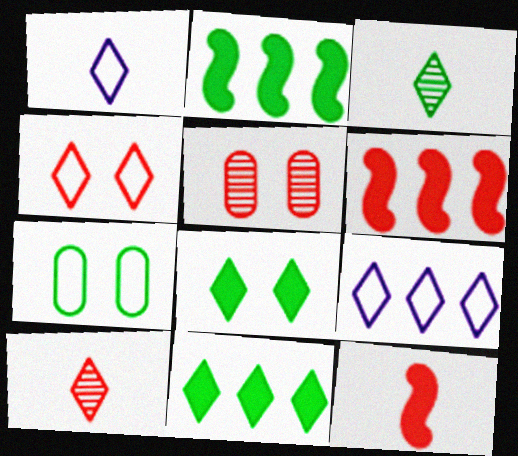[[1, 2, 5], 
[2, 3, 7], 
[8, 9, 10]]